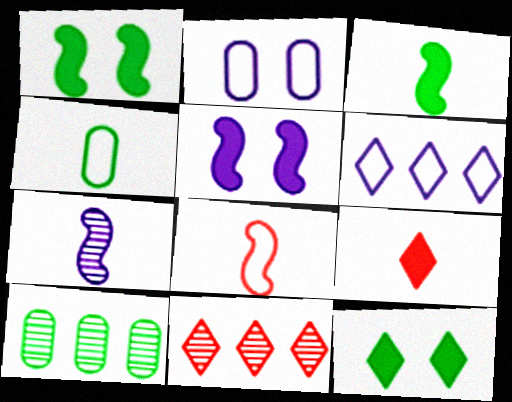[[2, 3, 11], 
[3, 7, 8], 
[4, 5, 11], 
[4, 7, 9]]